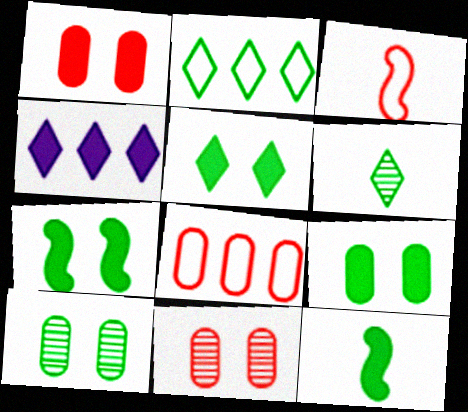[[1, 4, 12], 
[2, 5, 6], 
[2, 10, 12], 
[3, 4, 10], 
[5, 7, 9]]